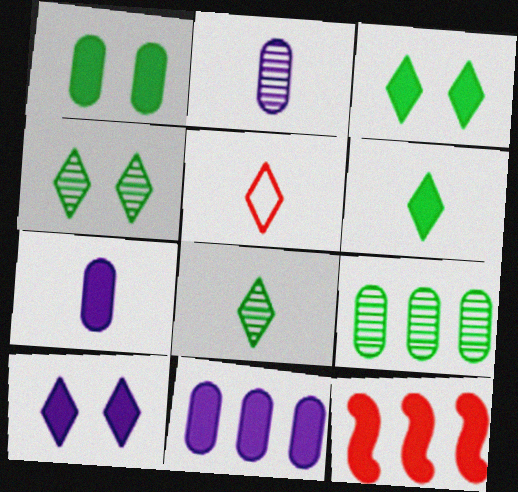[[3, 7, 12]]